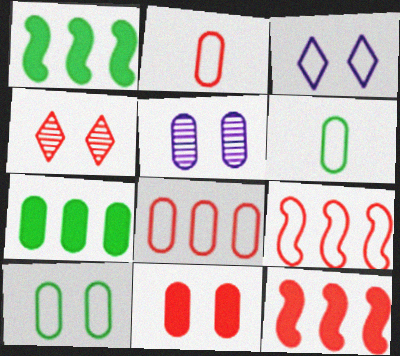[[2, 4, 12], 
[2, 5, 7], 
[3, 6, 9], 
[5, 10, 11]]